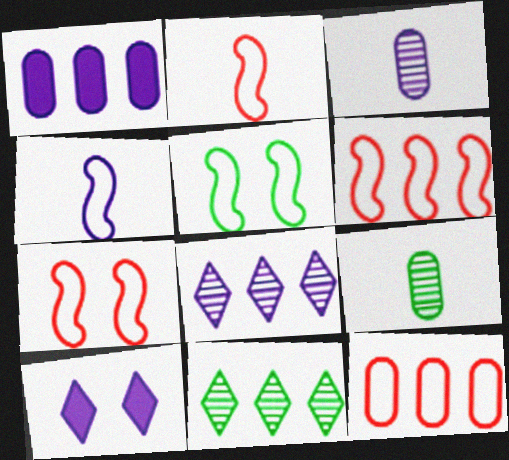[[1, 6, 11], 
[2, 6, 7], 
[4, 5, 6], 
[6, 9, 10]]